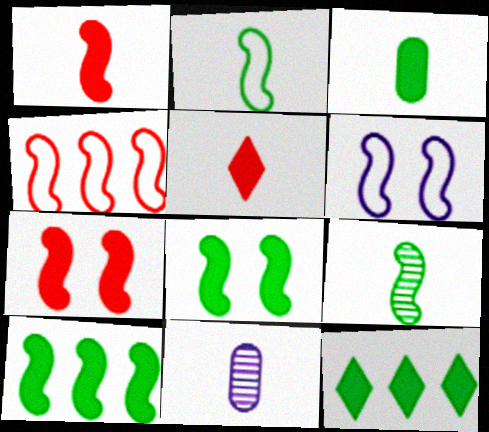[[2, 4, 6], 
[2, 5, 11], 
[3, 8, 12]]